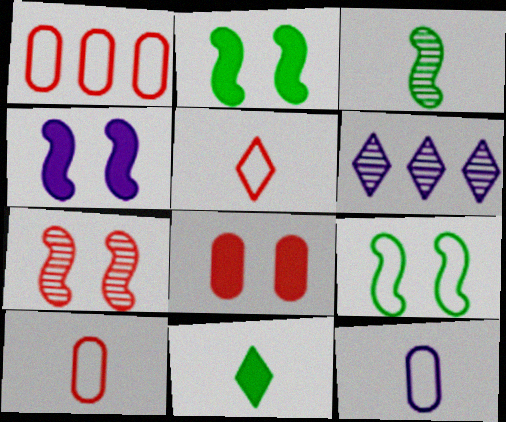[[2, 6, 10], 
[4, 6, 12], 
[4, 7, 9]]